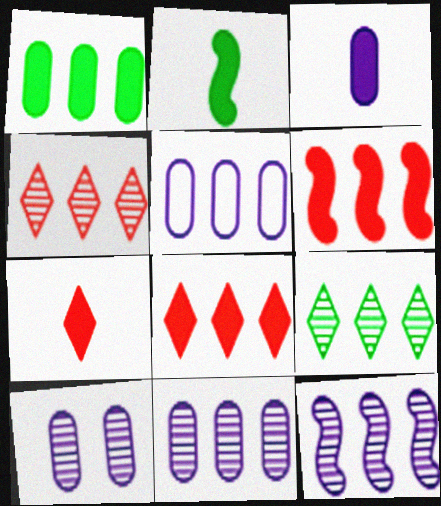[[2, 3, 7], 
[3, 5, 10], 
[5, 6, 9]]